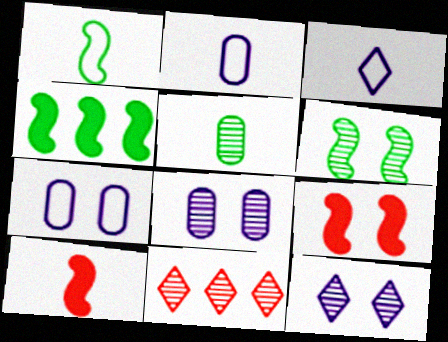[[1, 4, 6], 
[3, 5, 10]]